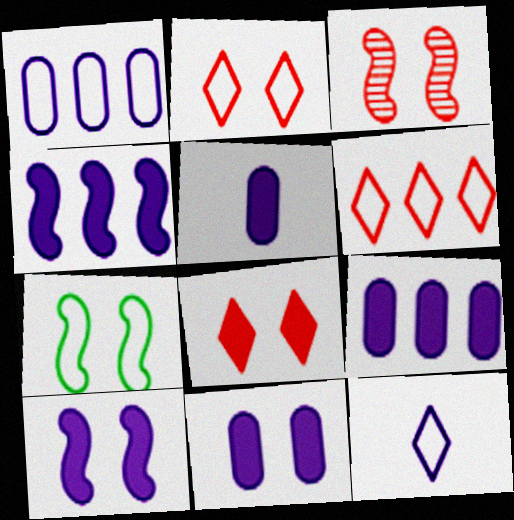[[3, 7, 10], 
[5, 9, 11]]